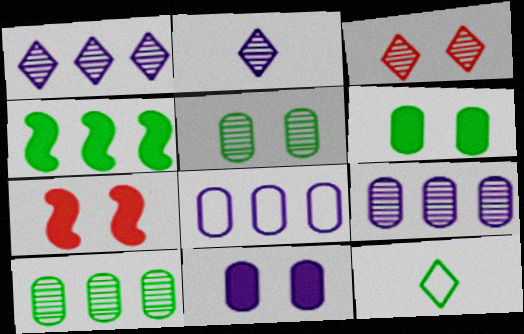[[4, 5, 12], 
[7, 9, 12]]